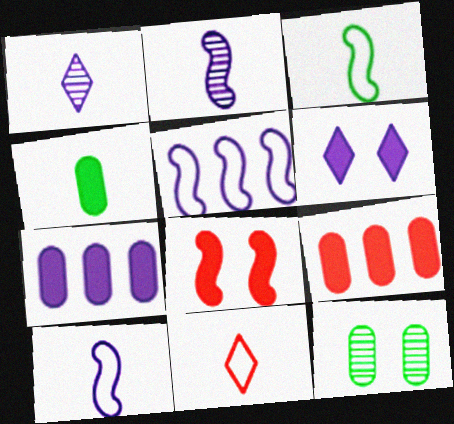[[2, 4, 11]]